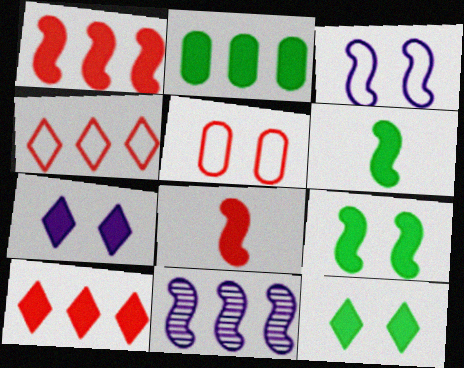[[2, 4, 11], 
[2, 6, 12], 
[2, 7, 8]]